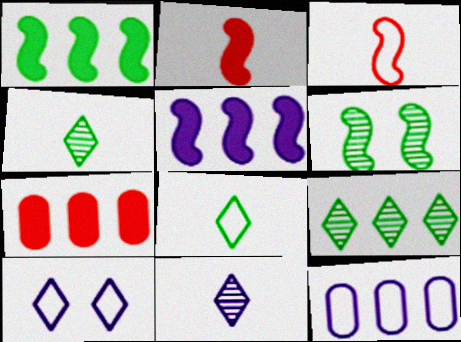[[3, 5, 6]]